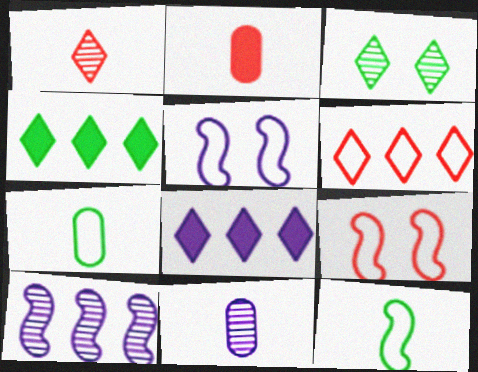[[2, 7, 11], 
[4, 9, 11], 
[5, 6, 7], 
[5, 8, 11]]